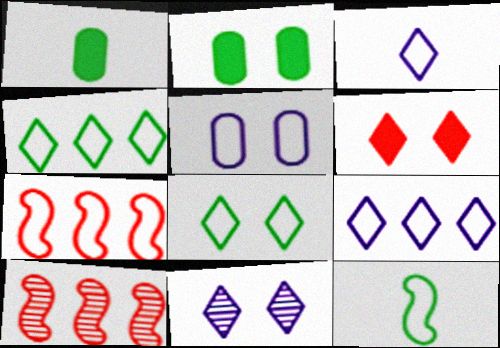[[1, 7, 11], 
[2, 3, 10], 
[6, 8, 11]]